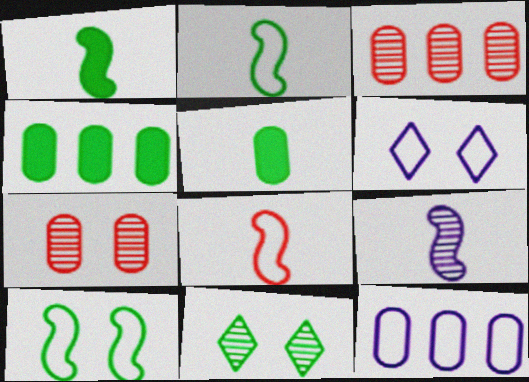[[1, 3, 6], 
[1, 8, 9], 
[2, 4, 11], 
[3, 4, 12], 
[3, 9, 11], 
[5, 7, 12]]